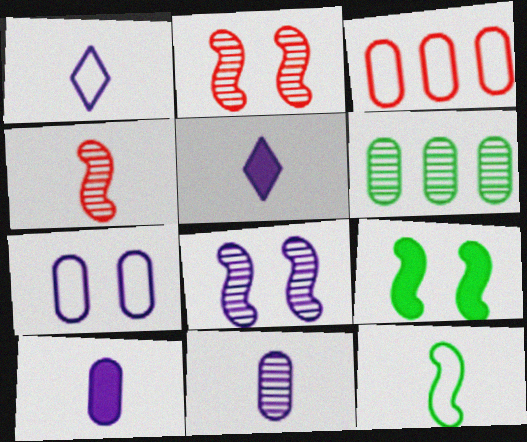[]